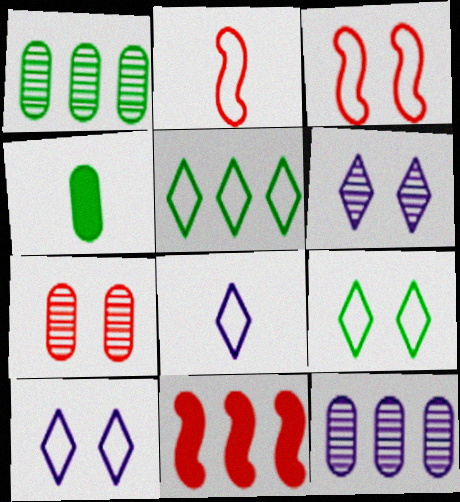[[5, 11, 12]]